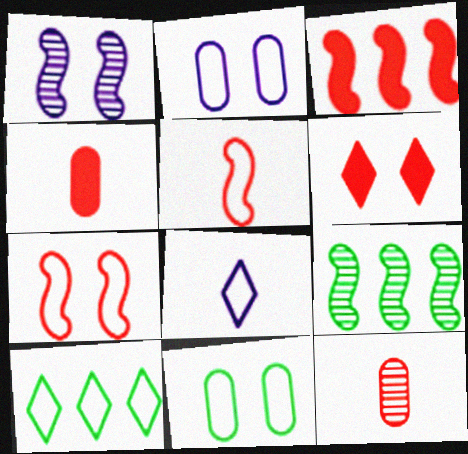[[1, 4, 10], 
[1, 6, 11], 
[2, 5, 10], 
[3, 4, 6]]